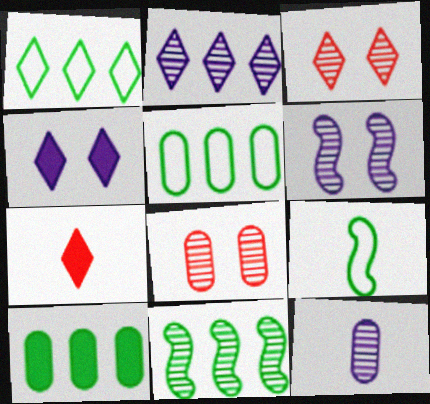[[1, 10, 11], 
[2, 6, 12], 
[3, 11, 12], 
[5, 6, 7], 
[7, 9, 12]]